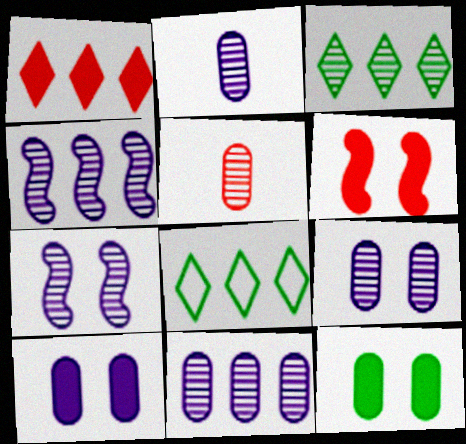[[2, 6, 8], 
[2, 9, 11], 
[3, 5, 7]]